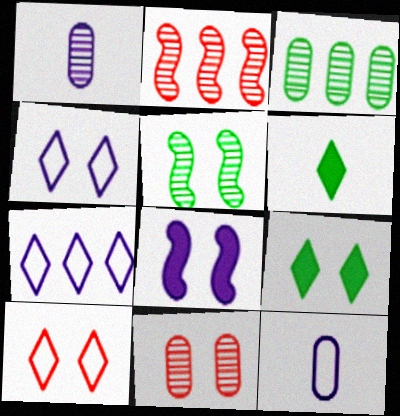[[1, 3, 11], 
[1, 7, 8], 
[2, 9, 12]]